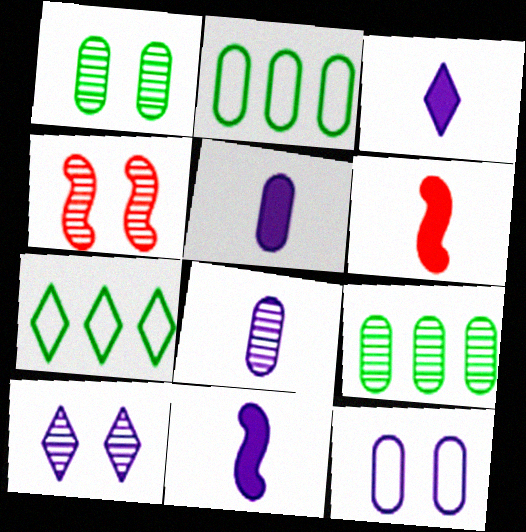[[1, 4, 10], 
[2, 3, 4], 
[2, 6, 10], 
[3, 5, 11], 
[4, 5, 7]]